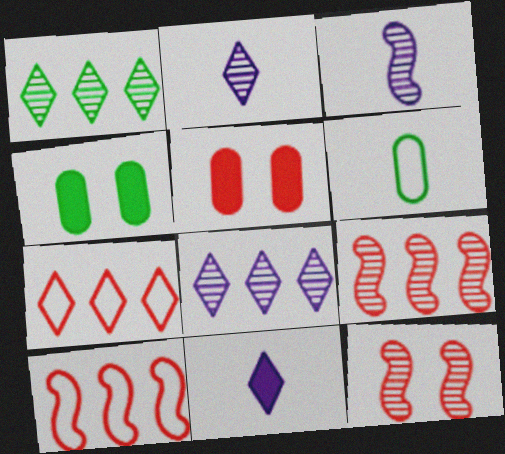[[2, 4, 10], 
[3, 4, 7]]